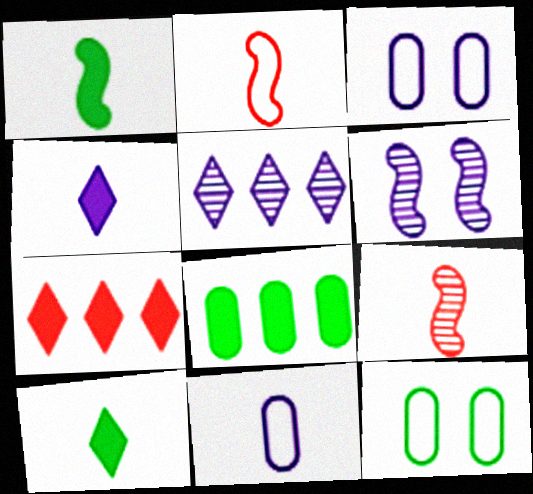[[9, 10, 11]]